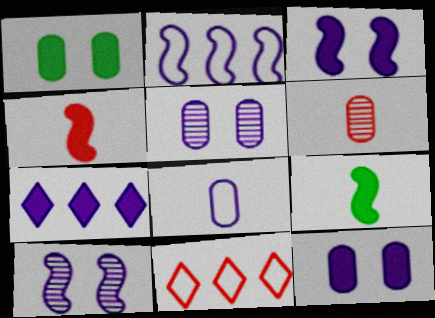[[1, 4, 7], 
[5, 9, 11], 
[7, 8, 10]]